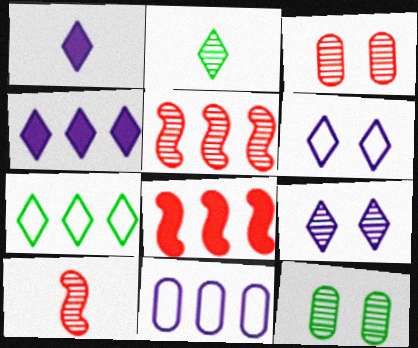[]